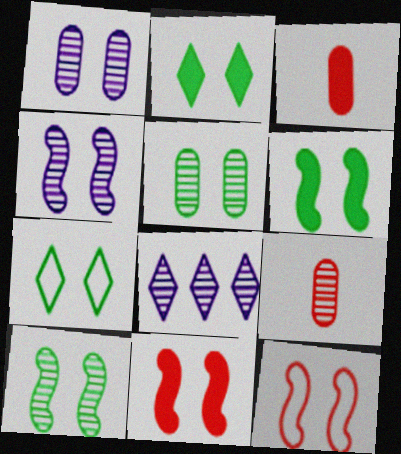[[1, 2, 12], 
[1, 7, 11], 
[4, 6, 12], 
[5, 6, 7], 
[8, 9, 10]]